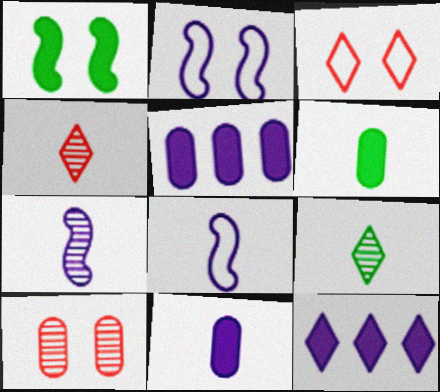[[3, 9, 12], 
[4, 6, 8]]